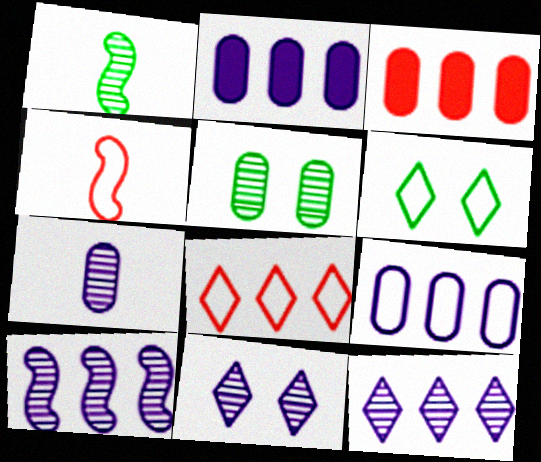[[4, 6, 9], 
[7, 10, 11]]